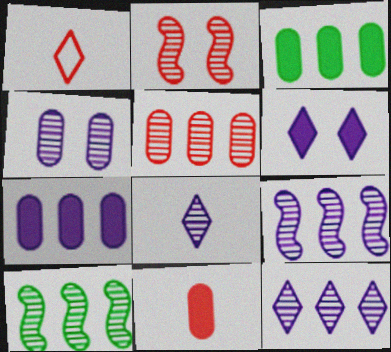[[4, 8, 9], 
[5, 10, 12]]